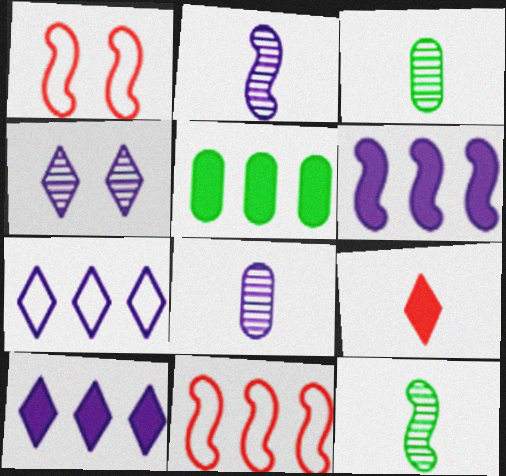[[1, 3, 10], 
[1, 6, 12]]